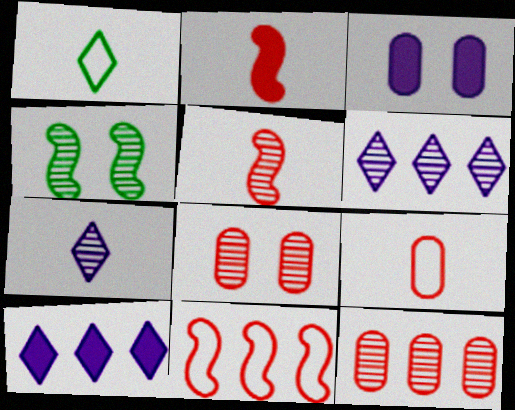[[4, 7, 12], 
[4, 9, 10]]